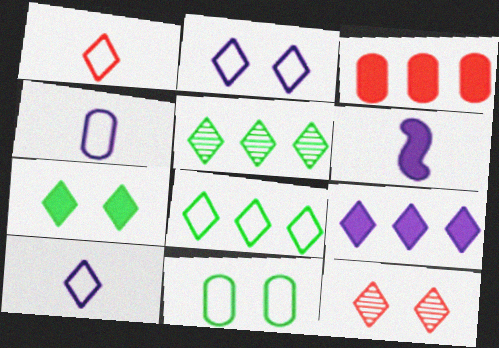[[1, 2, 8], 
[2, 7, 12], 
[3, 6, 7]]